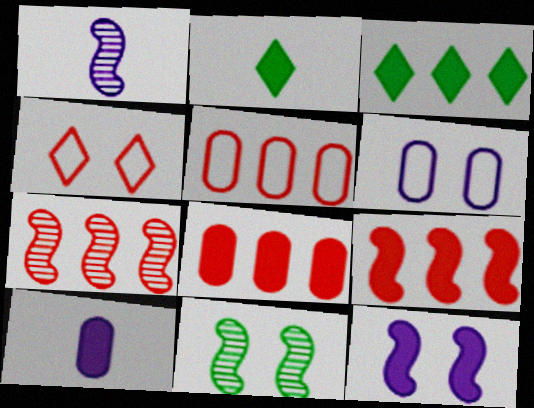[[1, 7, 11], 
[2, 6, 7], 
[2, 8, 12]]